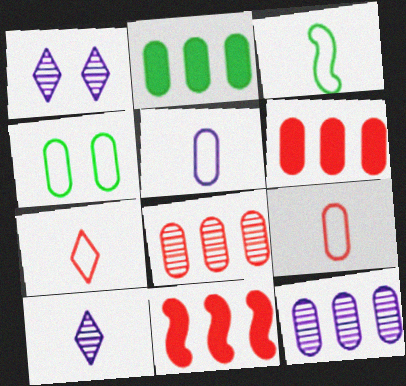[[1, 3, 6], 
[3, 5, 7], 
[4, 10, 11]]